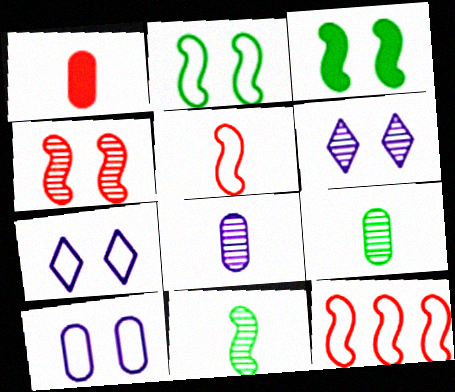[]